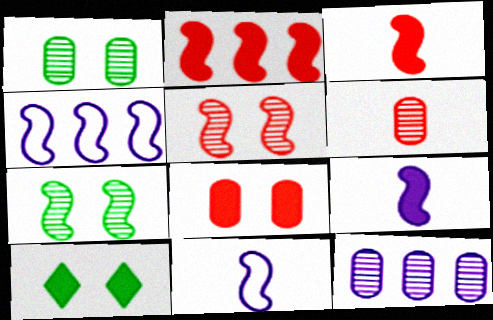[[1, 6, 12], 
[2, 7, 11], 
[3, 4, 7], 
[4, 6, 10]]